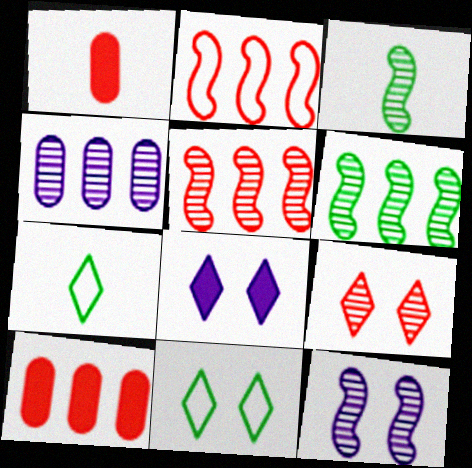[[1, 2, 9], 
[3, 4, 9], 
[3, 5, 12], 
[7, 10, 12], 
[8, 9, 11]]